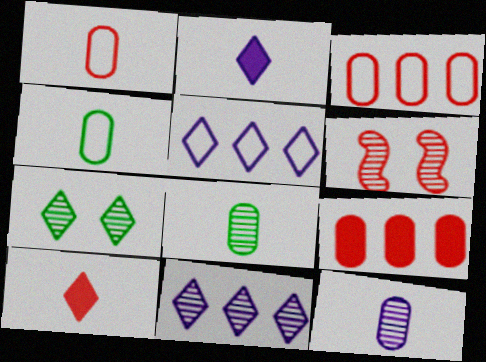[[3, 6, 10], 
[5, 7, 10], 
[6, 8, 11]]